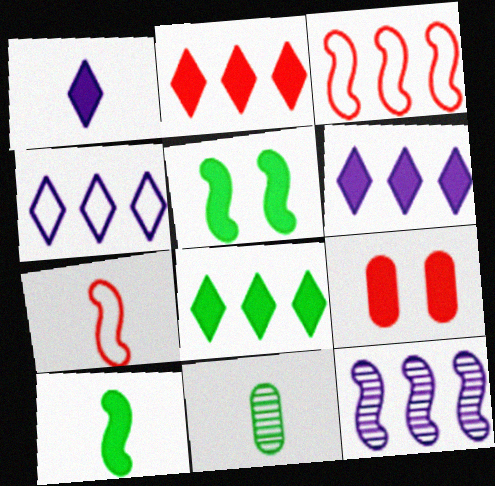[[1, 7, 11], 
[2, 6, 8], 
[5, 7, 12], 
[6, 9, 10]]